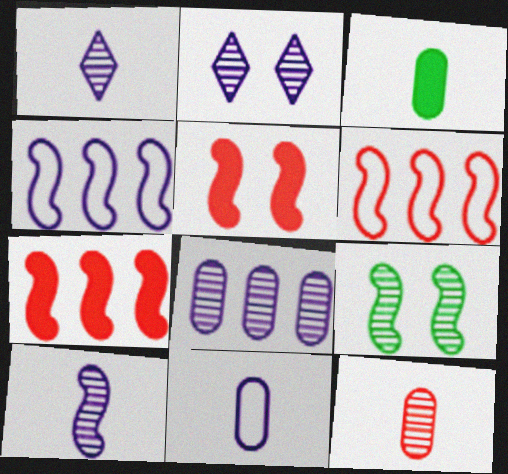[[2, 3, 6], 
[2, 8, 10], 
[3, 11, 12]]